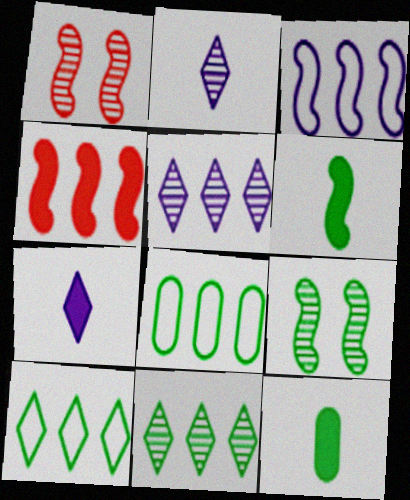[[1, 3, 6], 
[1, 7, 8], 
[4, 5, 8], 
[9, 10, 12]]